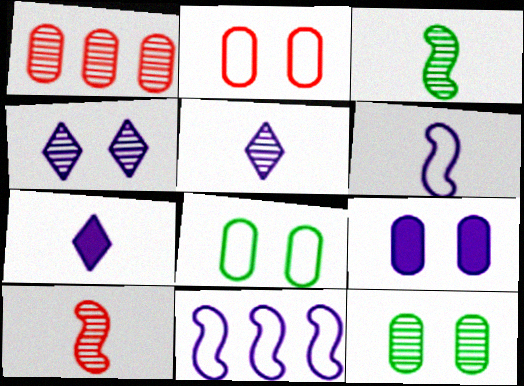[[1, 3, 4], 
[2, 9, 12], 
[5, 9, 11]]